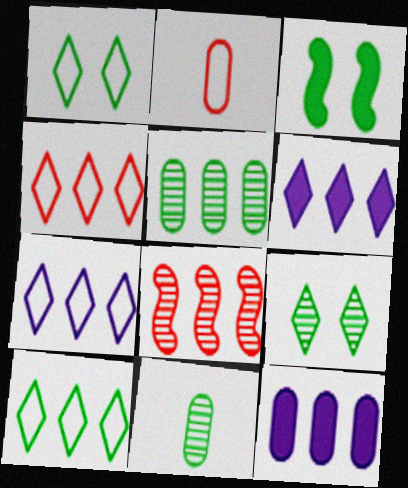[[3, 10, 11], 
[4, 7, 10], 
[8, 10, 12]]